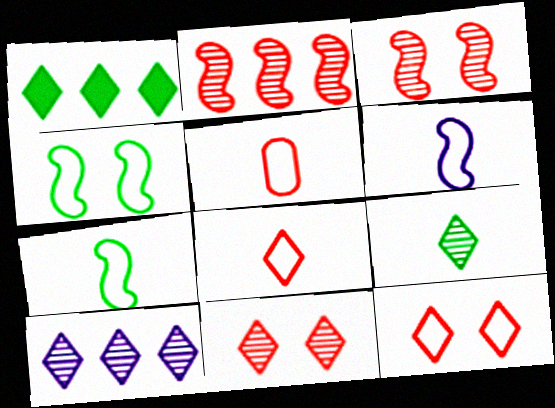[[9, 10, 11]]